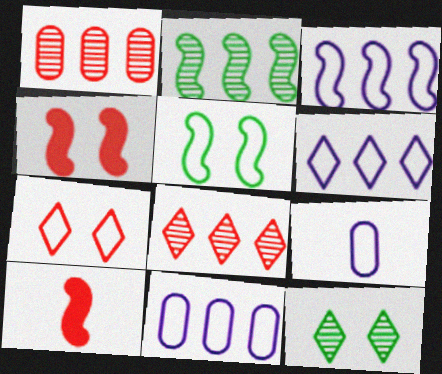[[1, 7, 10], 
[3, 6, 11], 
[10, 11, 12]]